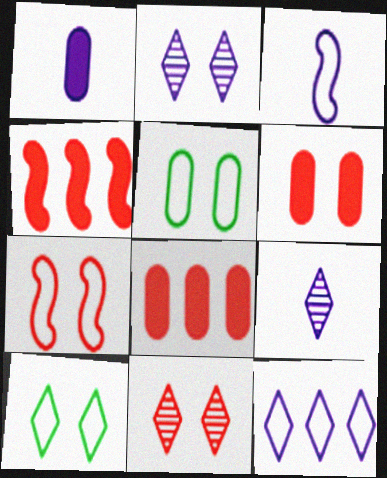[[1, 3, 9], 
[4, 5, 9], 
[6, 7, 11]]